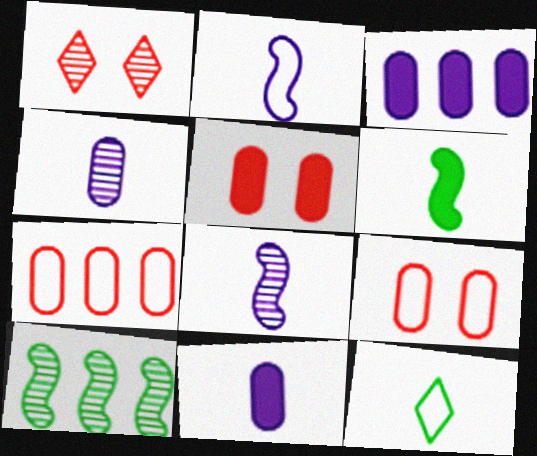[[1, 4, 10]]